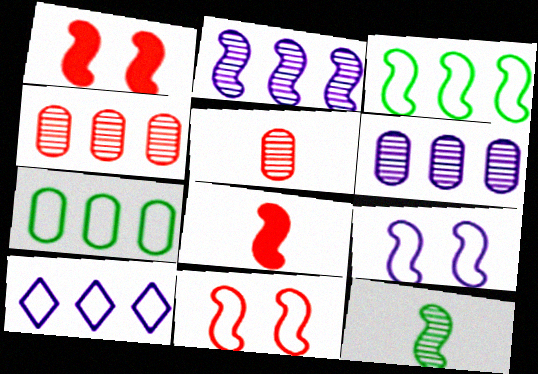[]